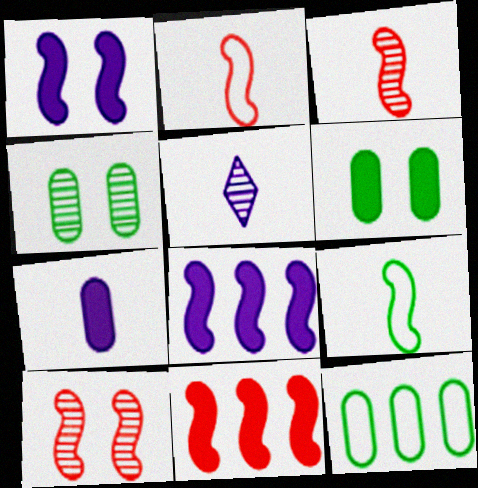[[2, 10, 11], 
[8, 9, 10]]